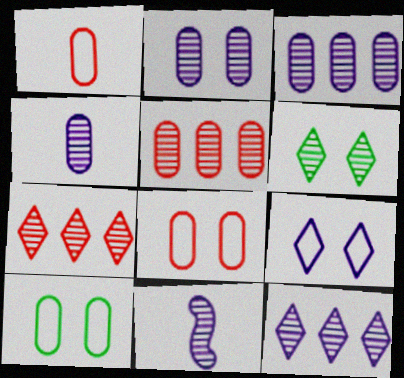[[2, 3, 4], 
[2, 11, 12], 
[5, 6, 11]]